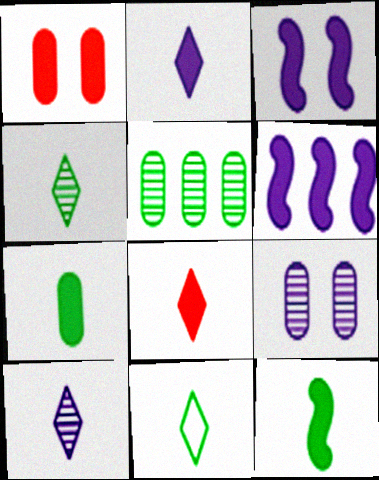[[8, 10, 11]]